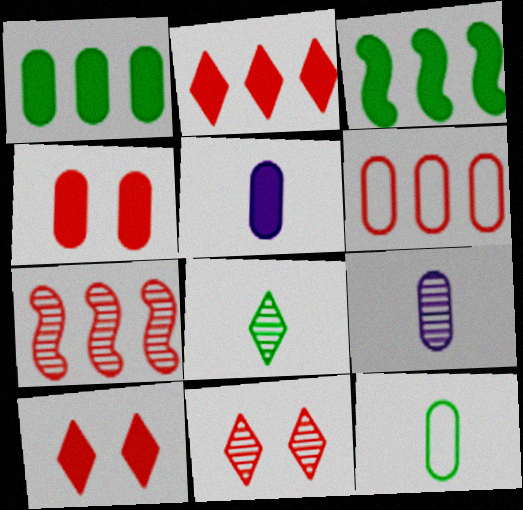[[1, 4, 5], 
[2, 6, 7], 
[3, 5, 10]]